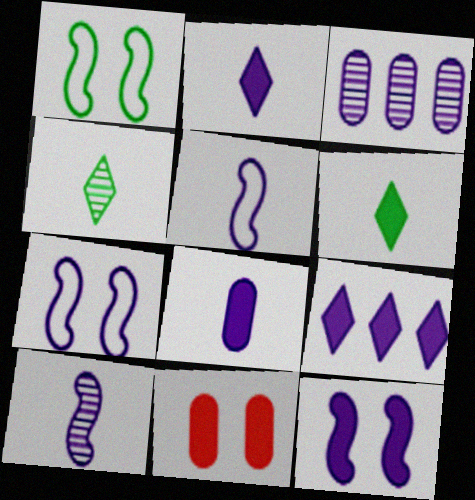[[2, 3, 7], 
[8, 9, 12]]